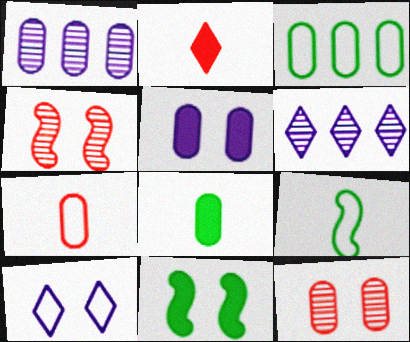[[6, 7, 11], 
[10, 11, 12]]